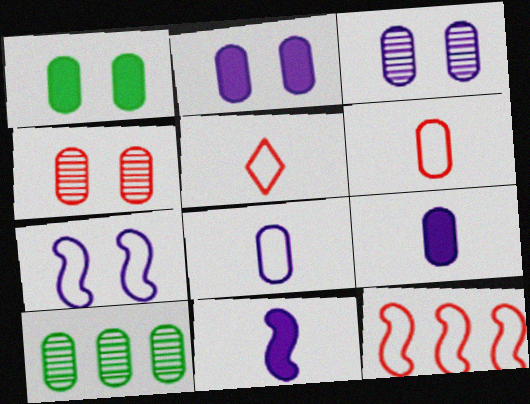[[2, 6, 10]]